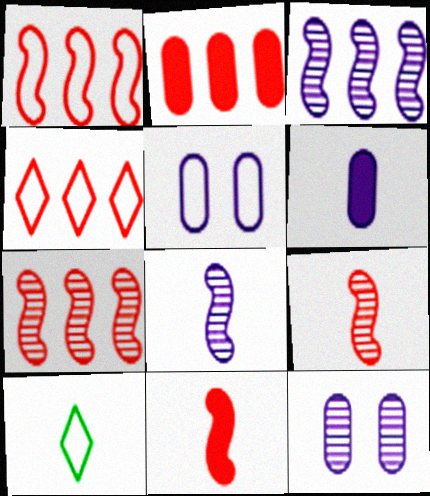[[1, 5, 10], 
[2, 4, 7], 
[6, 9, 10]]